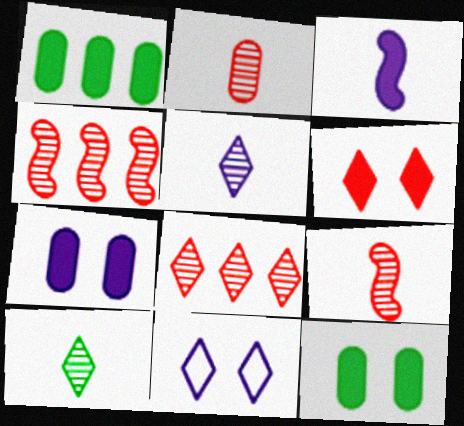[[1, 3, 6], 
[1, 9, 11]]